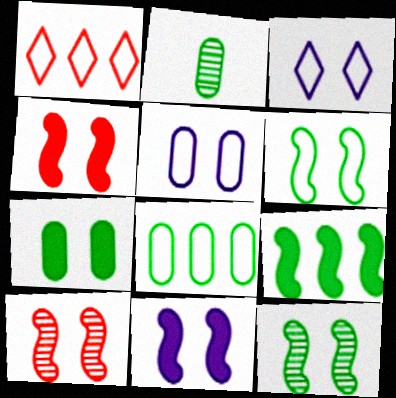[[1, 2, 11], 
[2, 7, 8], 
[3, 7, 10], 
[6, 10, 11]]